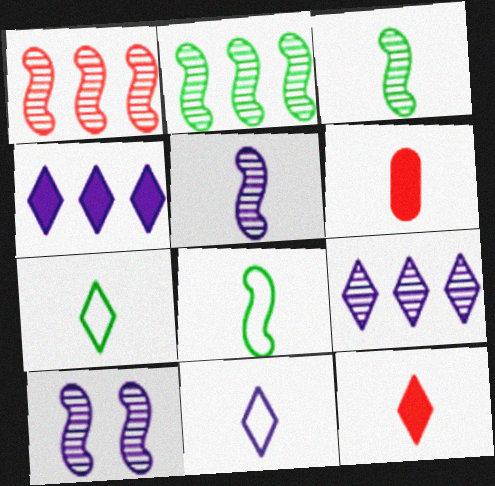[[1, 3, 10], 
[3, 6, 11], 
[5, 6, 7]]